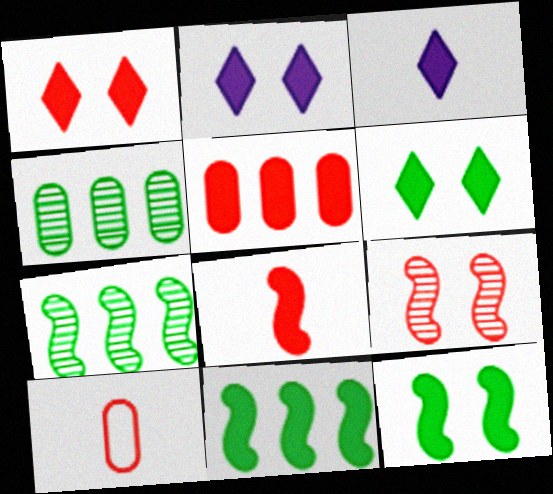[[1, 2, 6], 
[1, 5, 8], 
[2, 7, 10], 
[3, 5, 12]]